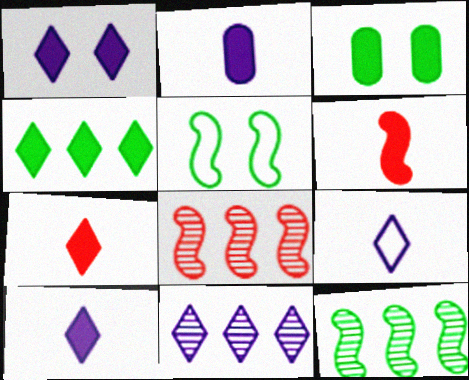[[1, 4, 7], 
[1, 9, 11], 
[3, 8, 9]]